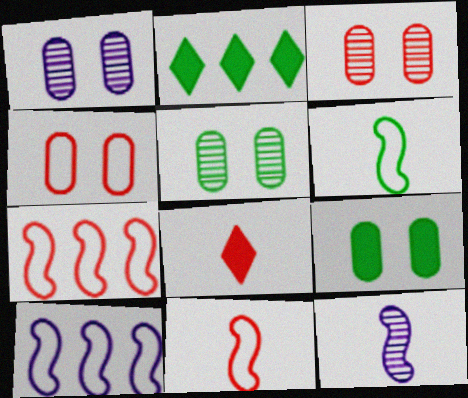[[1, 2, 11], 
[1, 3, 5], 
[1, 4, 9], 
[2, 4, 12], 
[2, 5, 6], 
[3, 7, 8], 
[5, 8, 10]]